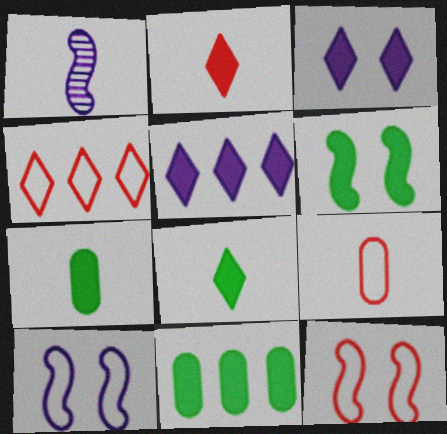[[1, 8, 9], 
[4, 9, 12], 
[6, 8, 11]]